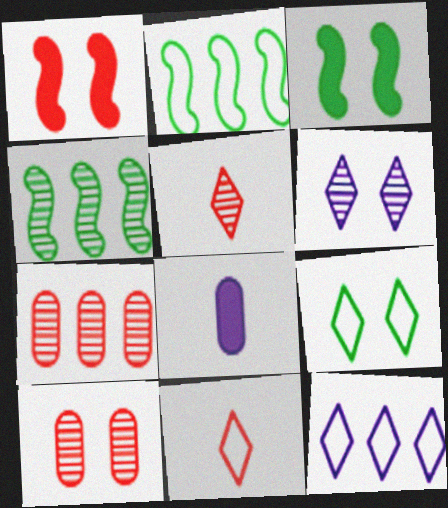[[1, 7, 11], 
[9, 11, 12]]